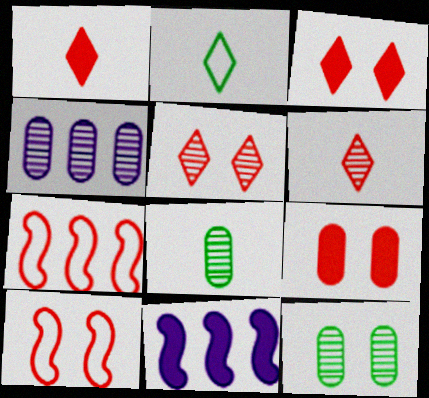[[5, 9, 10], 
[6, 7, 9]]